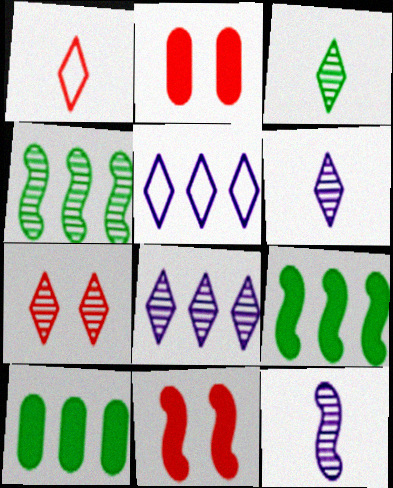[[3, 7, 8]]